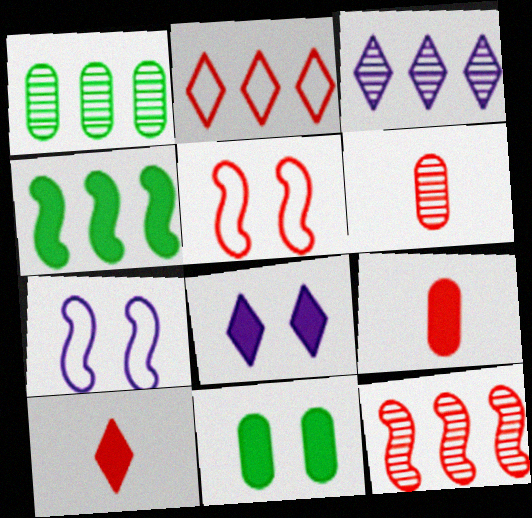[[1, 3, 12], 
[1, 7, 10], 
[4, 8, 9]]